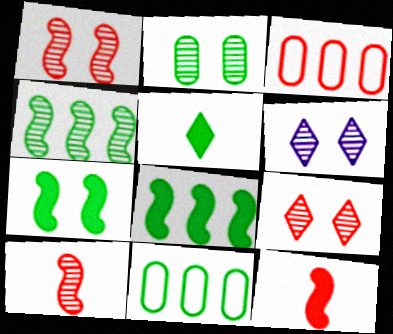[[1, 2, 6], 
[3, 9, 12], 
[6, 11, 12]]